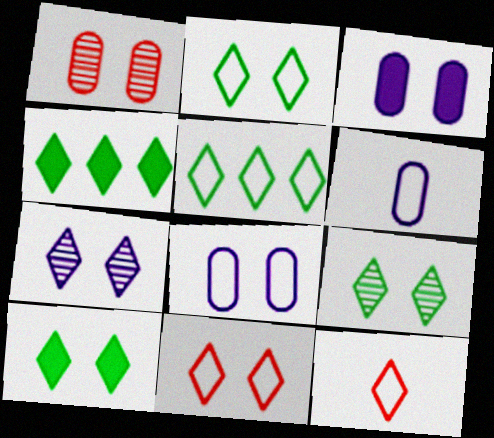[[2, 9, 10], 
[4, 7, 12], 
[7, 10, 11]]